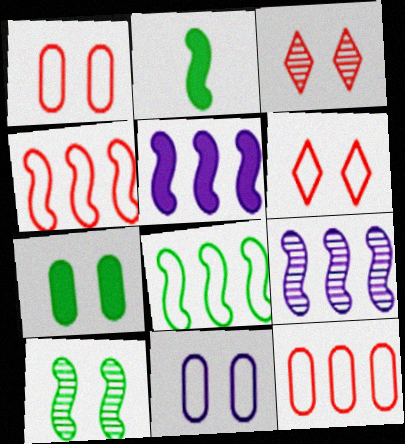[[2, 8, 10]]